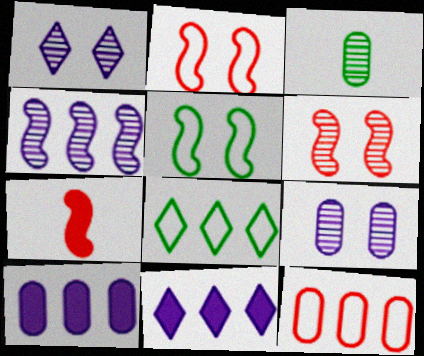[[2, 3, 11], 
[4, 5, 7], 
[7, 8, 9]]